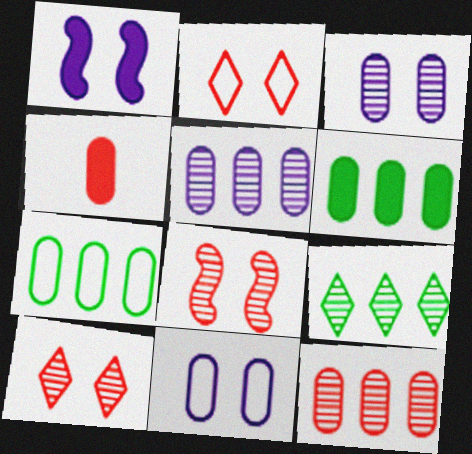[[3, 4, 7]]